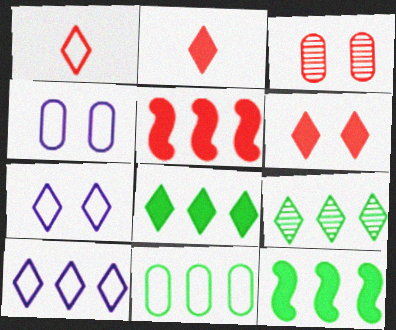[[1, 3, 5], 
[2, 7, 9], 
[9, 11, 12]]